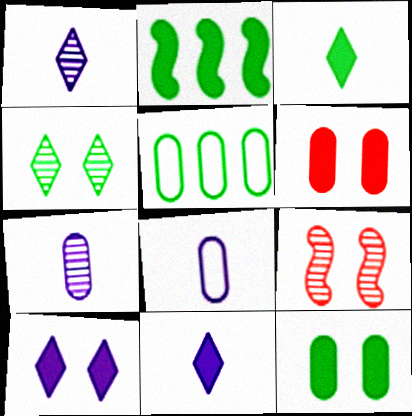[[2, 3, 12], 
[2, 6, 11], 
[5, 6, 7], 
[5, 9, 11]]